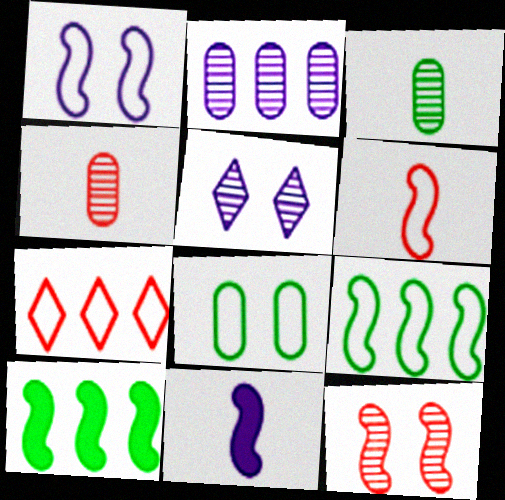[[1, 6, 9], 
[2, 7, 10], 
[9, 11, 12]]